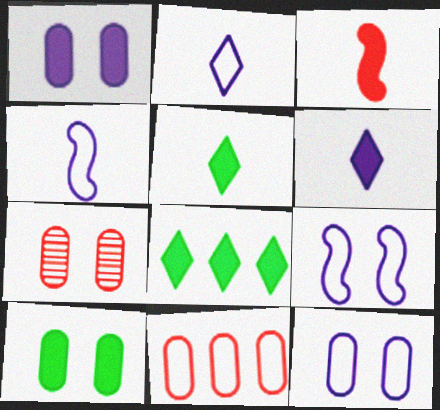[[1, 3, 8], 
[4, 7, 8], 
[7, 10, 12]]